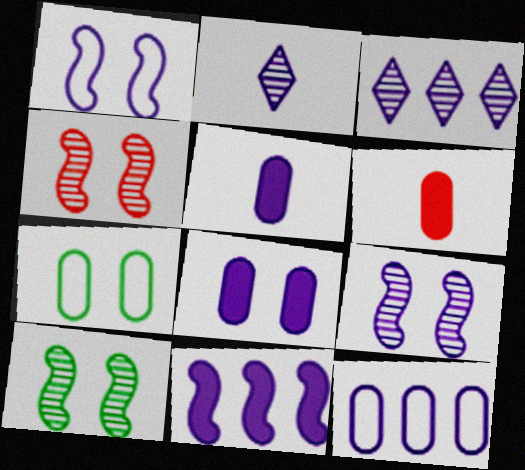[[1, 3, 5], 
[3, 11, 12], 
[4, 9, 10]]